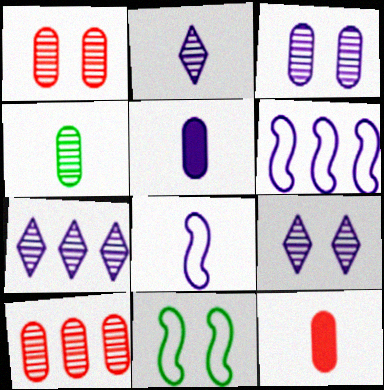[[2, 5, 8], 
[2, 7, 9], 
[3, 4, 10], 
[5, 6, 9], 
[7, 11, 12]]